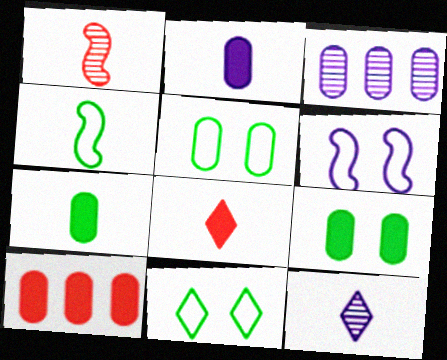[[2, 9, 10]]